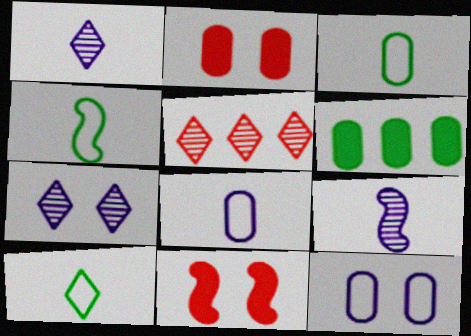[[3, 4, 10]]